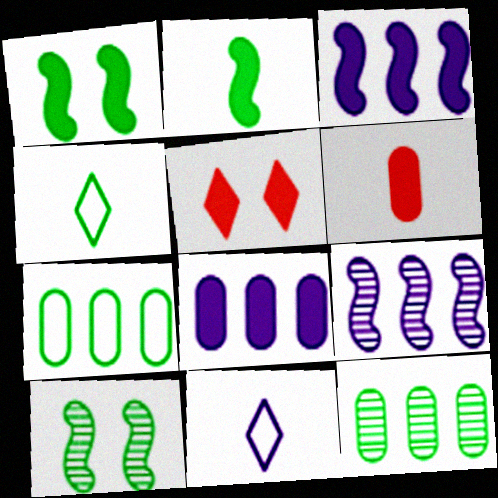[[1, 4, 12], 
[2, 5, 8]]